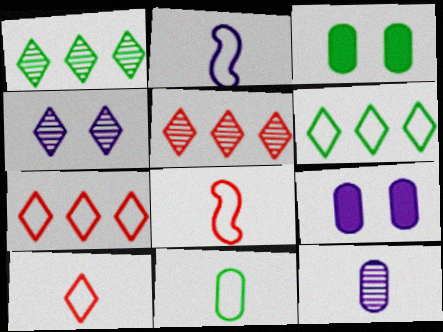[[1, 8, 9], 
[2, 3, 5], 
[2, 10, 11]]